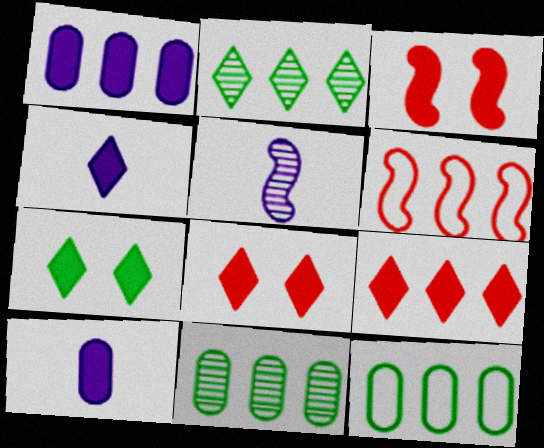[[1, 2, 6], 
[4, 7, 9], 
[5, 8, 12]]